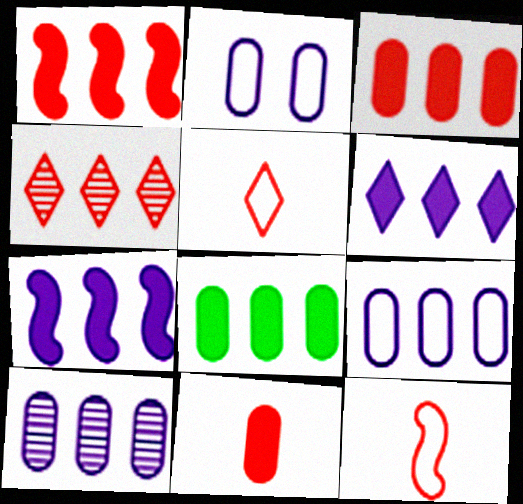[[1, 6, 8]]